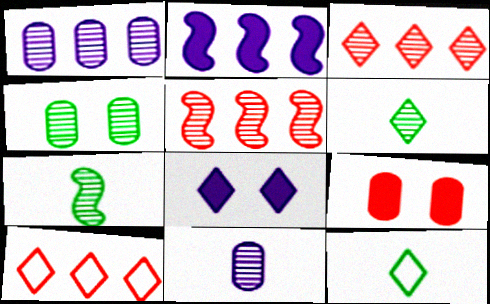[[3, 8, 12], 
[6, 8, 10]]